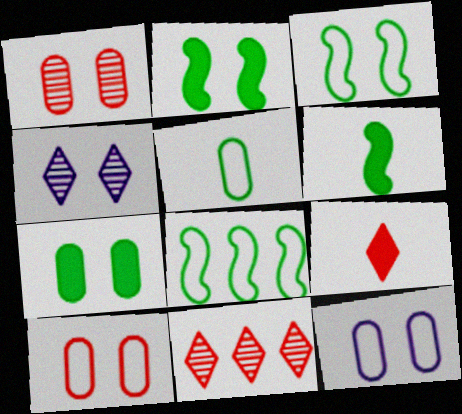[[1, 7, 12], 
[2, 4, 10], 
[6, 11, 12]]